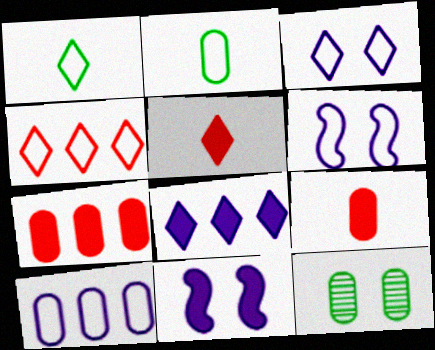[[1, 3, 4], 
[2, 4, 6], 
[9, 10, 12]]